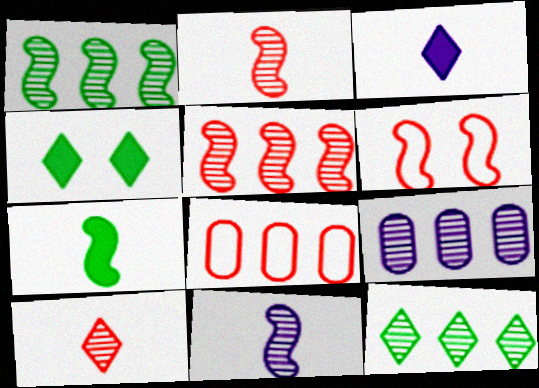[[4, 8, 11], 
[5, 9, 12]]